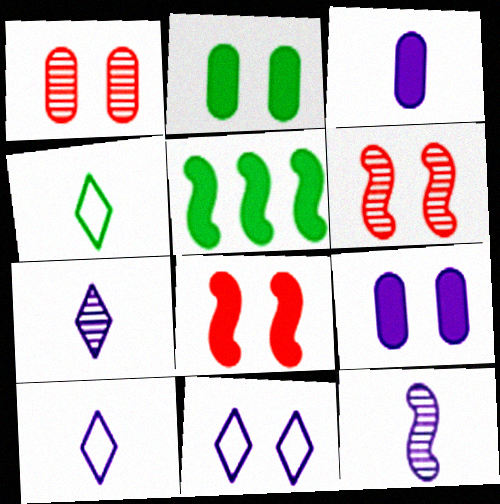[[1, 5, 10], 
[2, 6, 11], 
[3, 10, 12]]